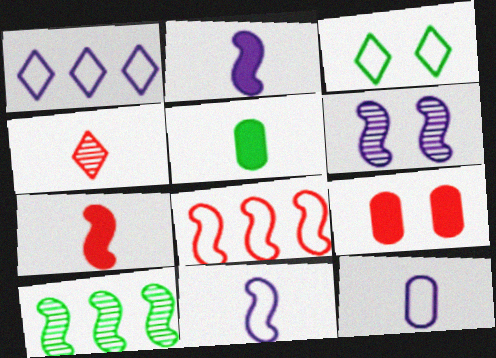[[3, 5, 10], 
[3, 6, 9], 
[3, 8, 12], 
[4, 5, 11], 
[4, 8, 9]]